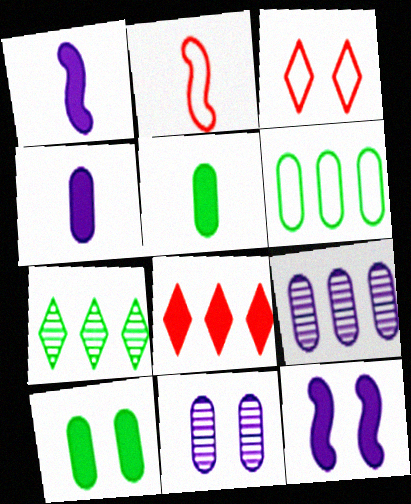[[1, 8, 10], 
[5, 8, 12]]